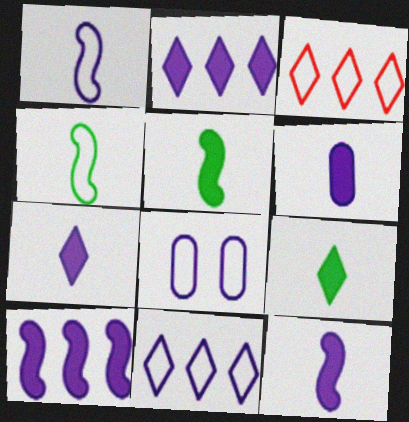[[1, 8, 11], 
[3, 4, 8], 
[6, 7, 12]]